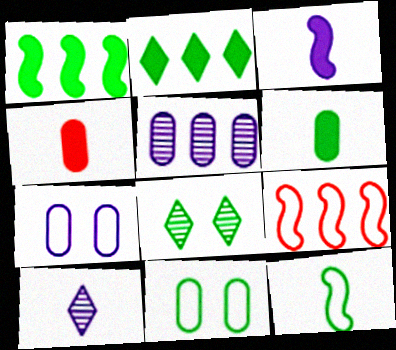[[2, 5, 9], 
[4, 5, 11], 
[4, 10, 12]]